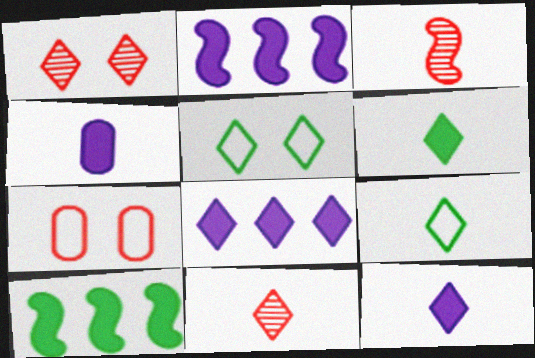[[1, 8, 9], 
[3, 4, 9], 
[5, 8, 11], 
[9, 11, 12]]